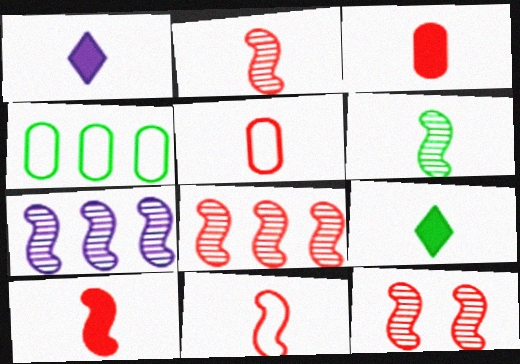[[1, 4, 12], 
[1, 5, 6], 
[2, 8, 12], 
[2, 10, 11], 
[6, 7, 12]]